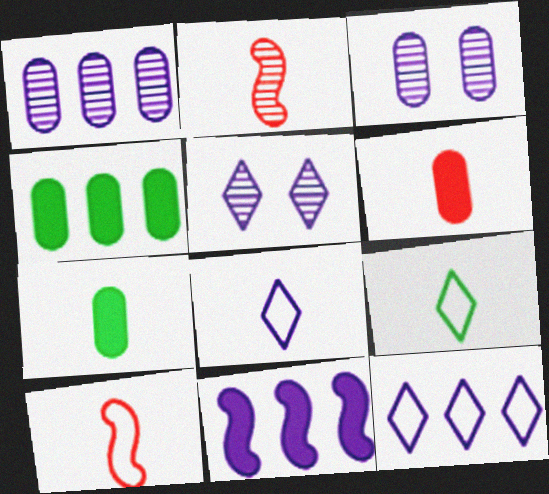[[1, 11, 12], 
[2, 7, 8], 
[3, 8, 11], 
[4, 5, 10]]